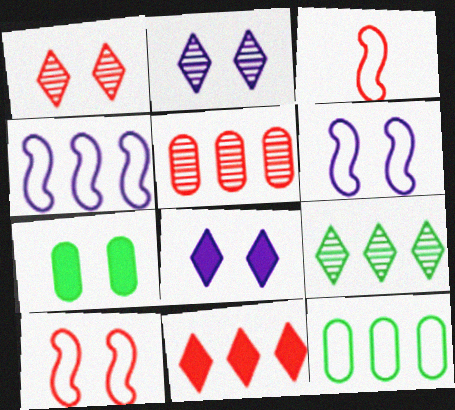[[1, 6, 7], 
[2, 7, 10]]